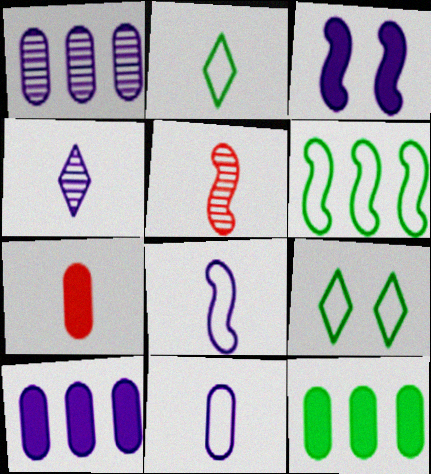[[3, 5, 6], 
[5, 9, 10]]